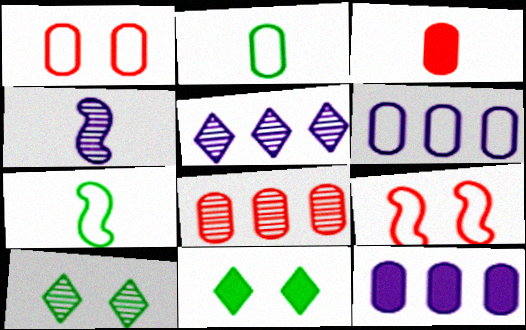[[1, 2, 6], 
[1, 3, 8], 
[4, 8, 10]]